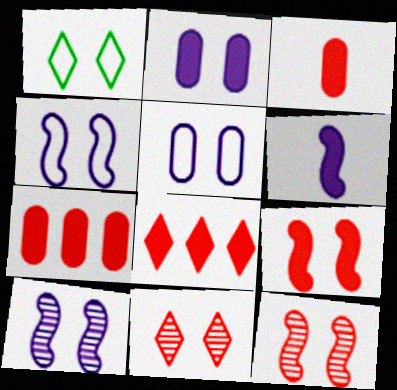[[1, 2, 12], 
[3, 8, 9]]